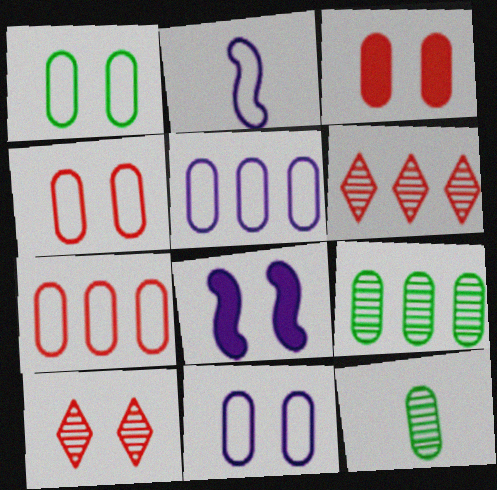[[1, 4, 11], 
[1, 8, 10], 
[3, 5, 12]]